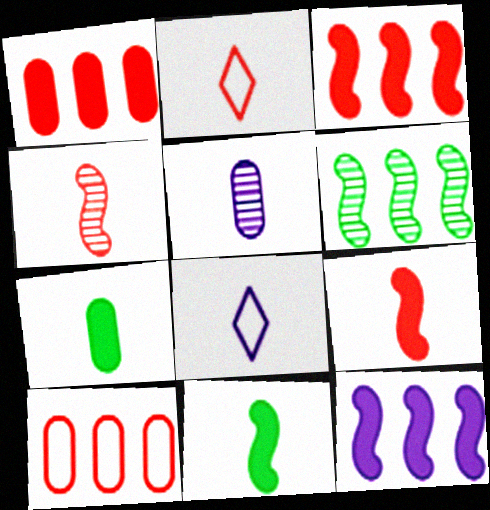[[2, 5, 11], 
[4, 7, 8]]